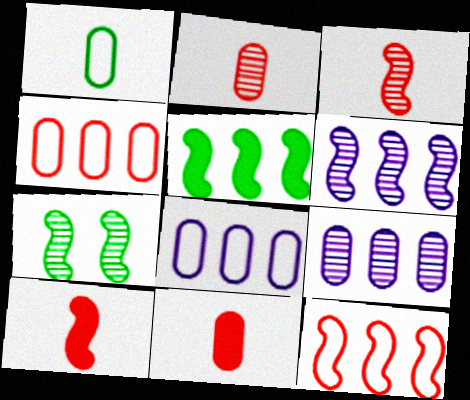[[3, 6, 7], 
[5, 6, 12]]